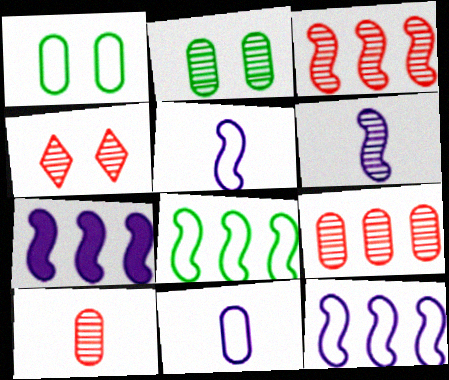[[3, 4, 10], 
[3, 7, 8]]